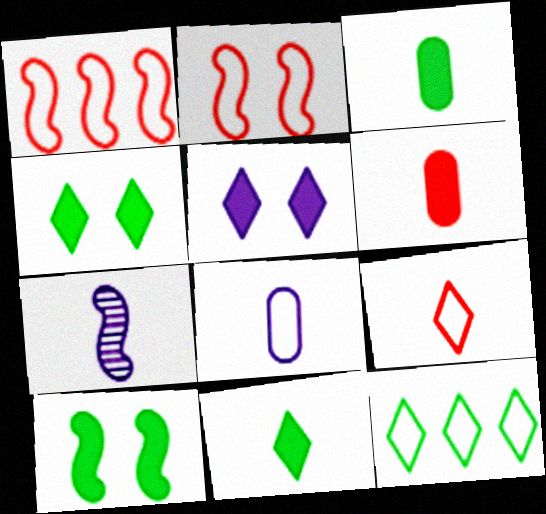[[1, 7, 10], 
[2, 8, 12], 
[3, 7, 9]]